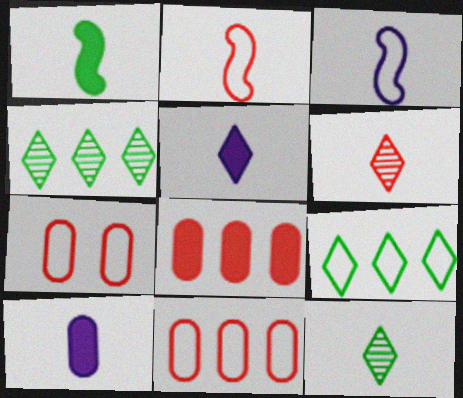[[2, 10, 12], 
[3, 7, 9]]